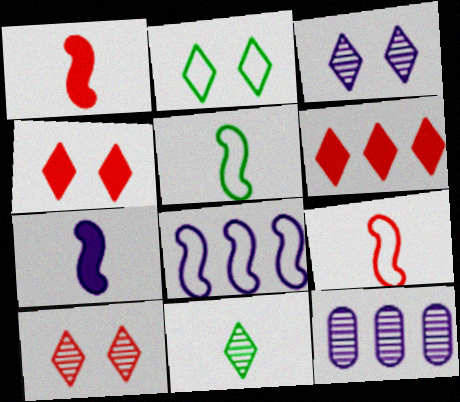[[1, 2, 12], 
[2, 3, 4], 
[4, 5, 12]]